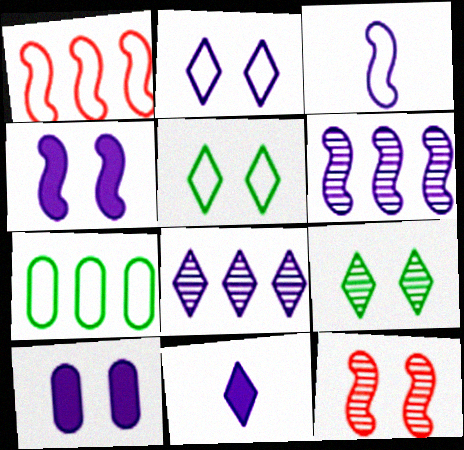[[2, 8, 11], 
[3, 4, 6], 
[3, 8, 10], 
[5, 10, 12], 
[7, 11, 12]]